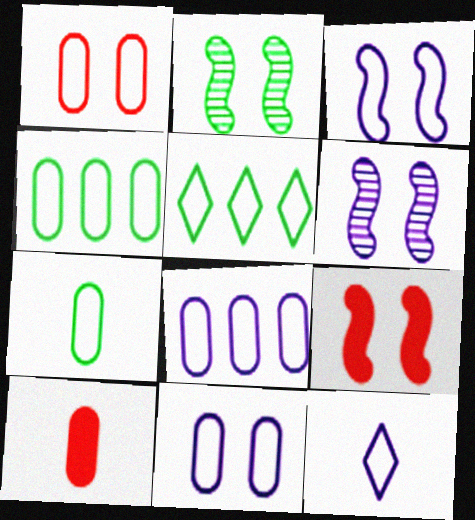[[1, 7, 8], 
[2, 3, 9], 
[3, 8, 12], 
[5, 6, 10]]